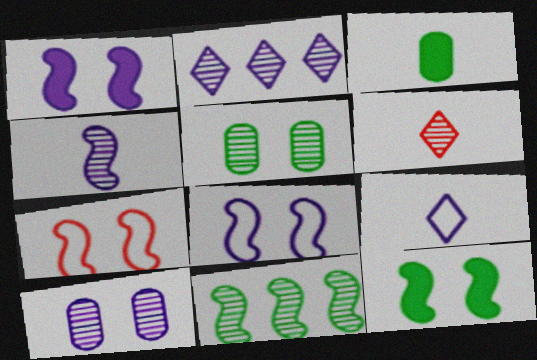[[2, 3, 7], 
[2, 4, 10], 
[6, 10, 11]]